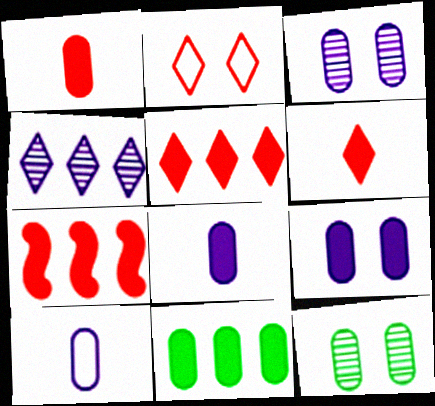[[1, 9, 11]]